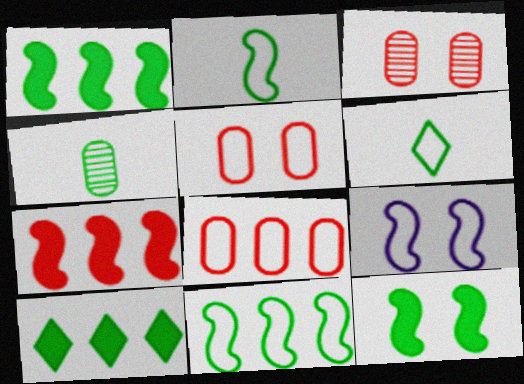[[6, 8, 9]]